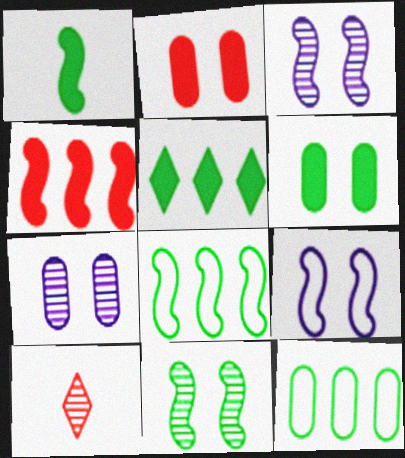[[1, 5, 6], 
[1, 8, 11]]